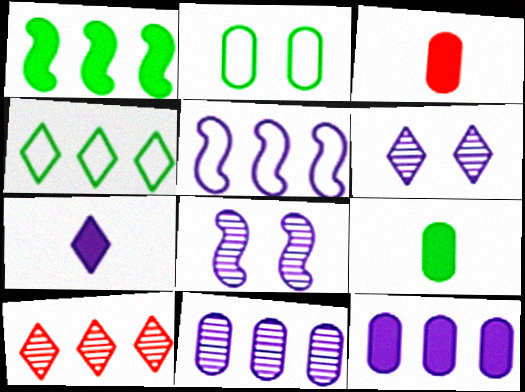[[2, 3, 11], 
[3, 4, 8]]